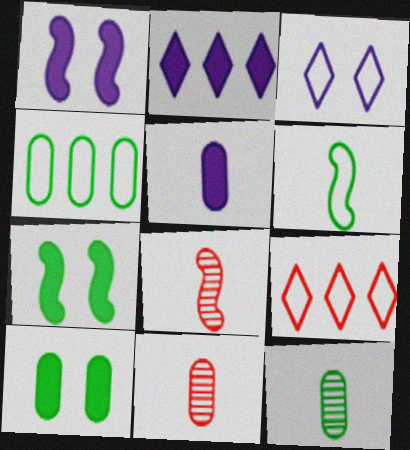[[1, 2, 5], 
[1, 9, 12], 
[4, 10, 12]]